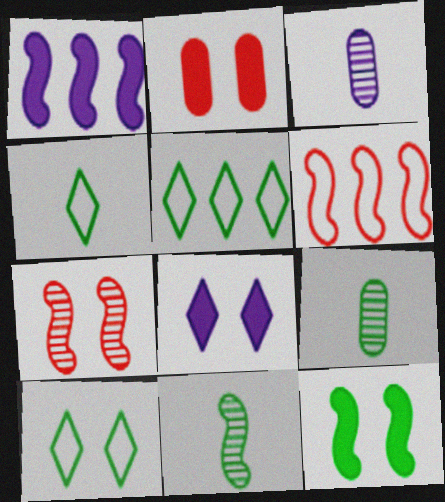[[2, 8, 12], 
[4, 5, 10], 
[5, 9, 12], 
[6, 8, 9]]